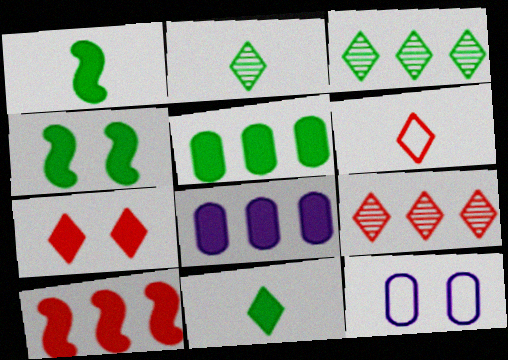[[1, 7, 8], 
[1, 9, 12], 
[2, 10, 12], 
[4, 5, 11], 
[6, 7, 9]]